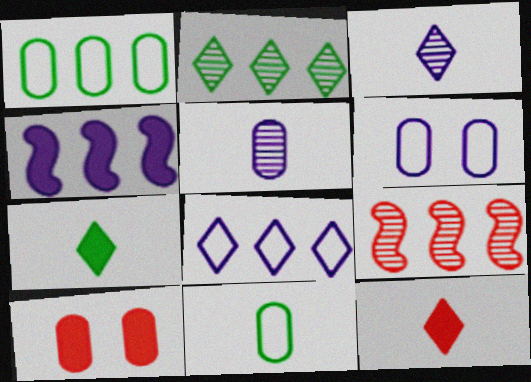[[1, 5, 10], 
[3, 4, 6], 
[4, 7, 10], 
[6, 7, 9]]